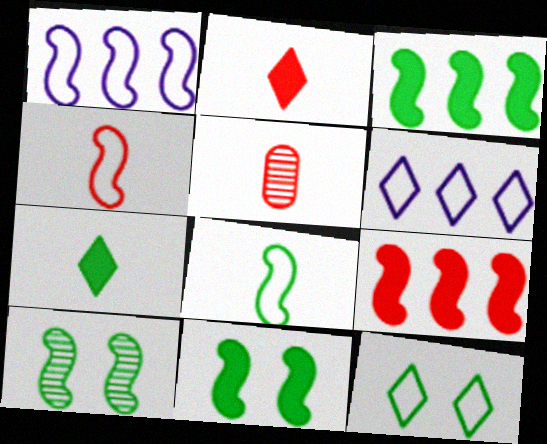[[2, 4, 5], 
[3, 8, 10], 
[5, 6, 11]]